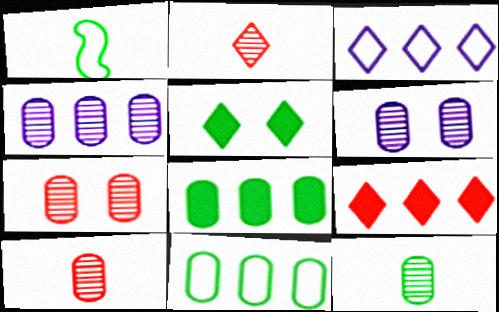[[1, 6, 9], 
[2, 3, 5], 
[4, 7, 12]]